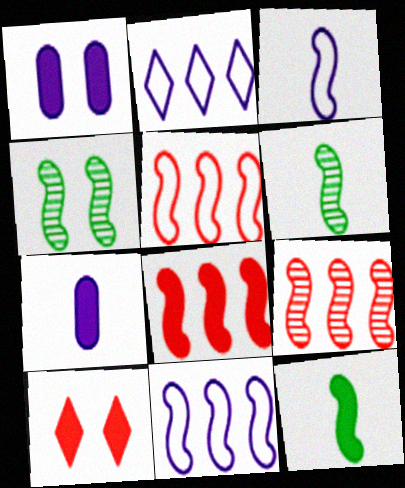[[3, 4, 8], 
[5, 8, 9]]